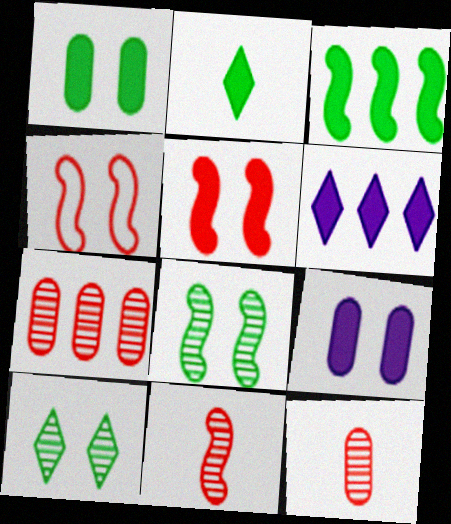[[1, 2, 3], 
[4, 9, 10]]